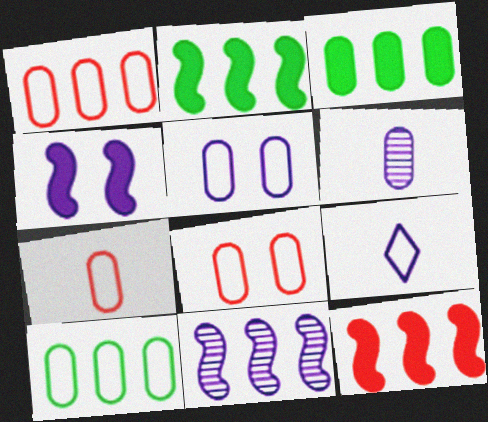[[1, 7, 8], 
[3, 6, 8], 
[5, 7, 10]]